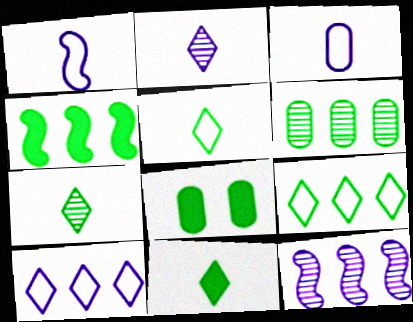[[4, 6, 9], 
[4, 8, 11], 
[5, 7, 11]]